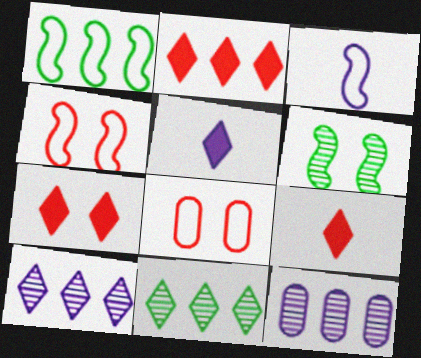[[1, 2, 12], 
[1, 3, 4], 
[2, 7, 9]]